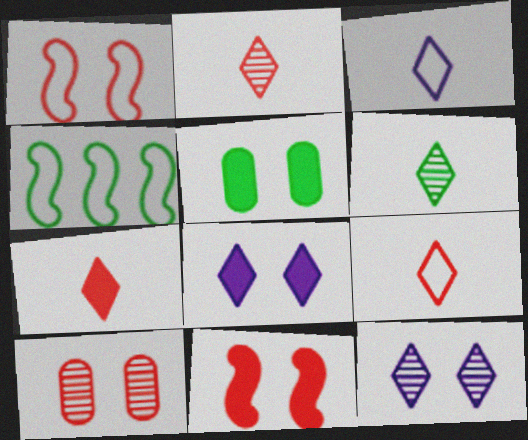[[1, 5, 12], 
[2, 7, 9], 
[3, 6, 7], 
[4, 5, 6], 
[5, 8, 11]]